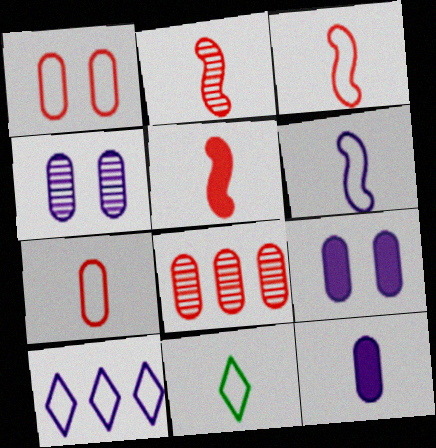[[2, 3, 5], 
[2, 11, 12], 
[6, 7, 11]]